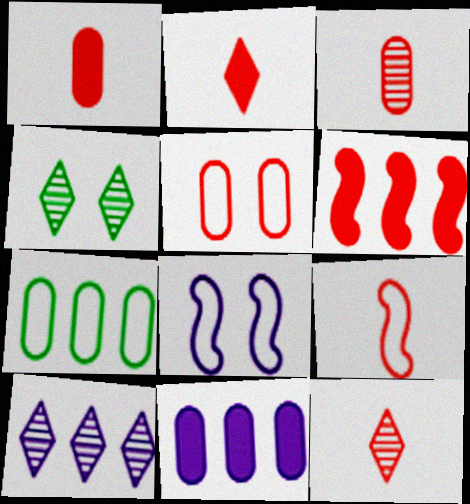[[1, 9, 12], 
[2, 3, 9], 
[4, 9, 11], 
[4, 10, 12], 
[5, 6, 12], 
[6, 7, 10]]